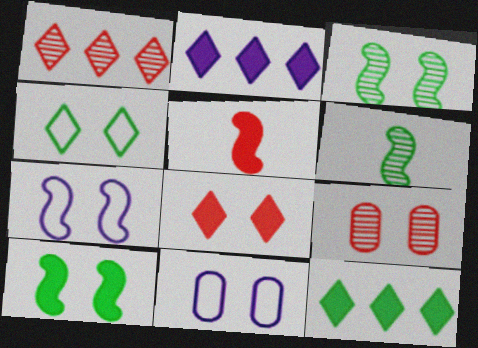[[3, 8, 11]]